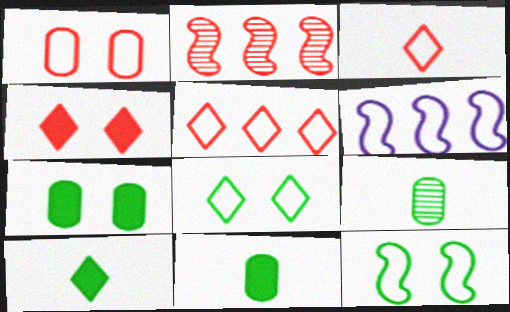[[4, 6, 9]]